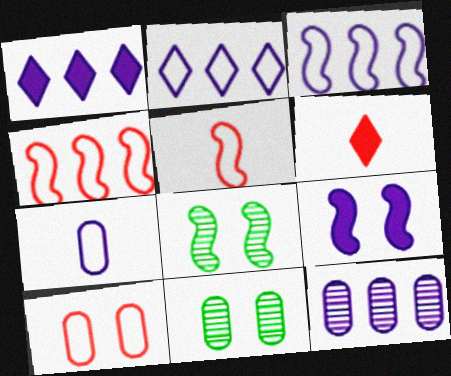[[1, 3, 12], 
[1, 5, 11], 
[3, 6, 11]]